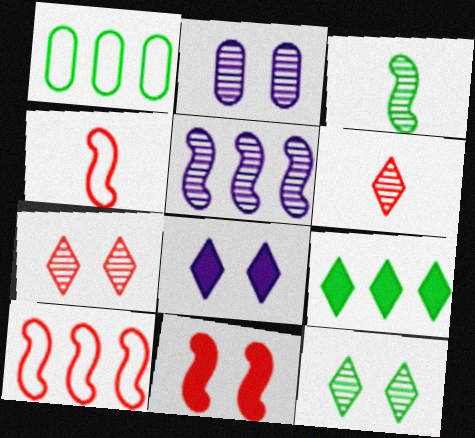[[2, 4, 9]]